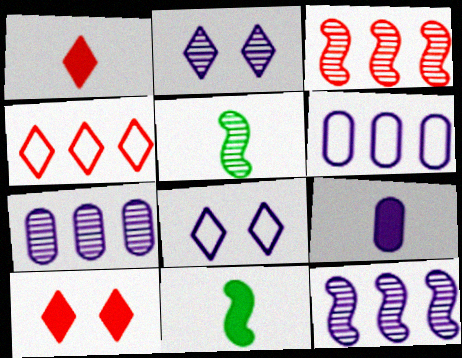[[1, 9, 11], 
[5, 6, 10], 
[8, 9, 12]]